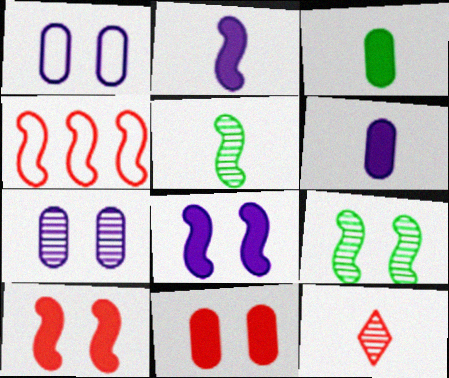[[2, 4, 9], 
[4, 5, 8], 
[4, 11, 12]]